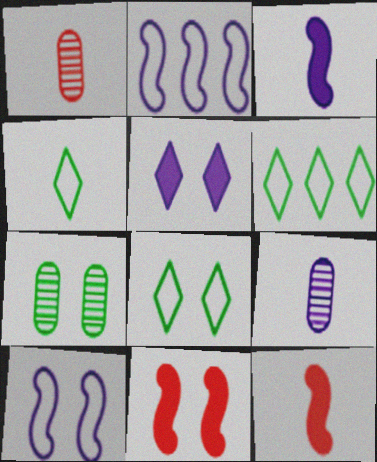[[1, 3, 4], 
[2, 5, 9], 
[4, 6, 8], 
[4, 9, 12], 
[6, 9, 11]]